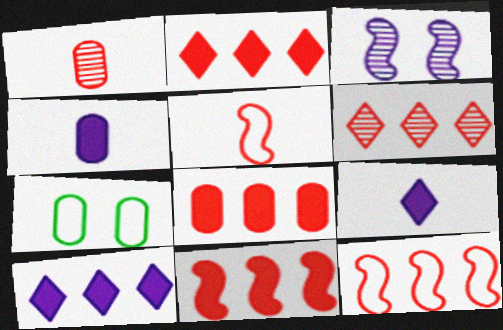[[2, 8, 11], 
[6, 8, 12]]